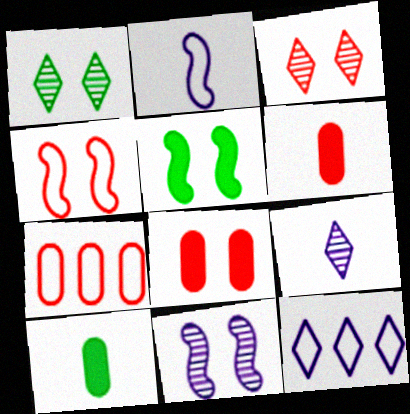[[3, 4, 8], 
[4, 5, 11], 
[5, 7, 9]]